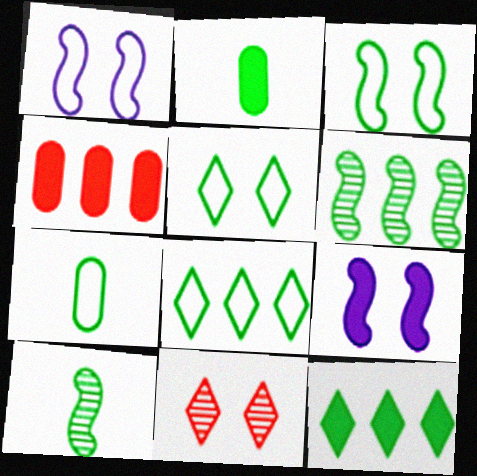[[2, 5, 6], 
[3, 7, 8]]